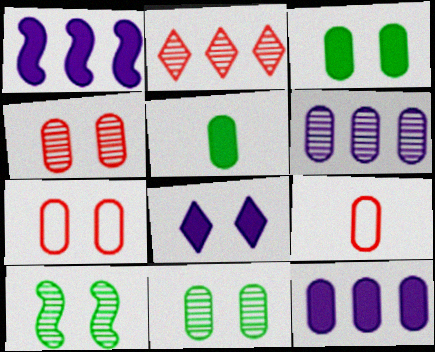[[3, 6, 9], 
[5, 6, 7], 
[7, 8, 10], 
[9, 11, 12]]